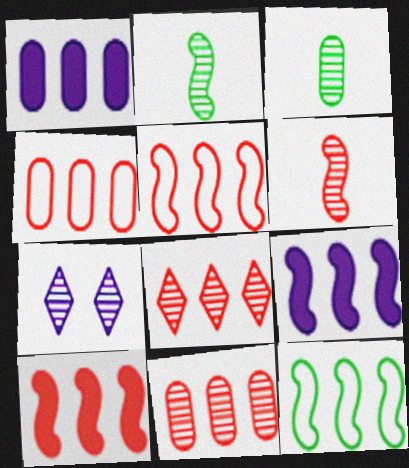[[1, 8, 12], 
[2, 7, 11], 
[4, 8, 10]]